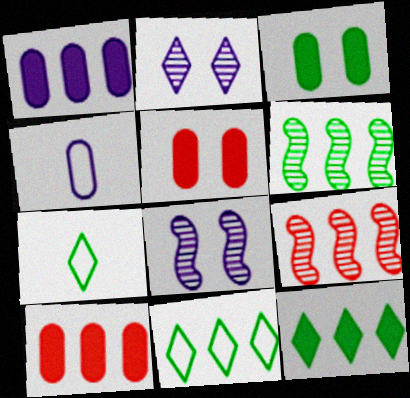[[1, 9, 11], 
[3, 6, 7], 
[7, 8, 10]]